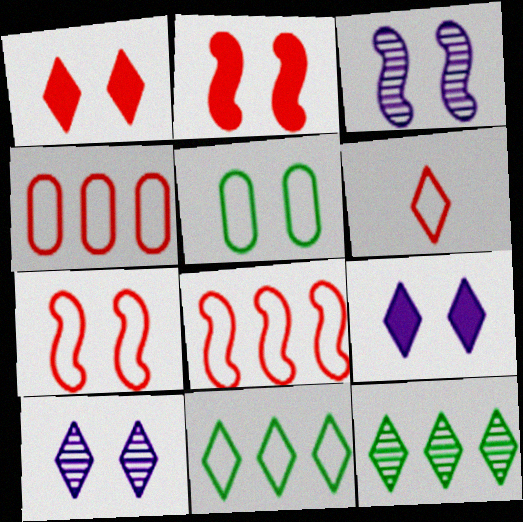[[1, 3, 5], 
[2, 5, 10], 
[4, 6, 7], 
[6, 9, 12]]